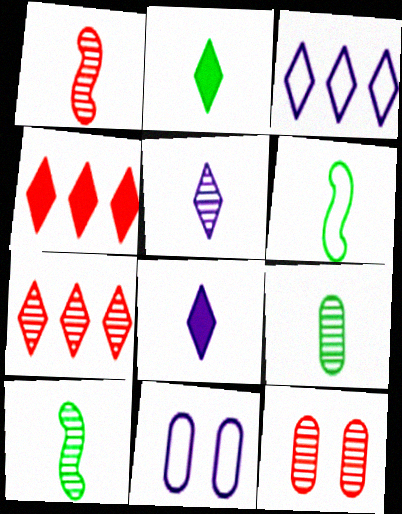[[1, 5, 9], 
[1, 7, 12], 
[2, 6, 9], 
[4, 10, 11]]